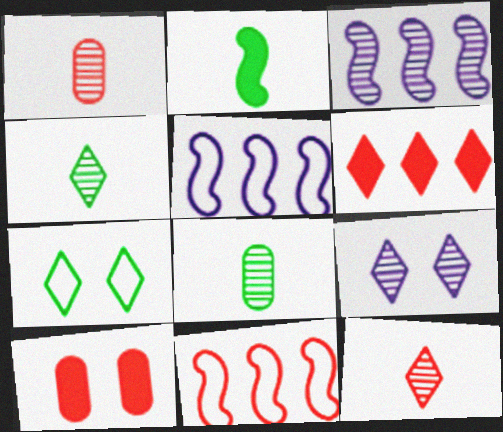[[4, 5, 10], 
[10, 11, 12]]